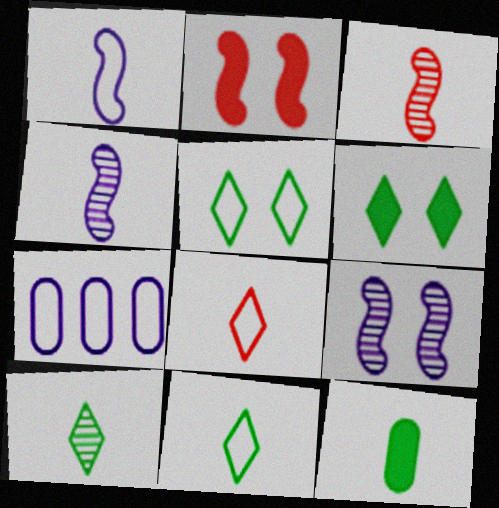[[2, 7, 10], 
[3, 6, 7], 
[4, 8, 12]]